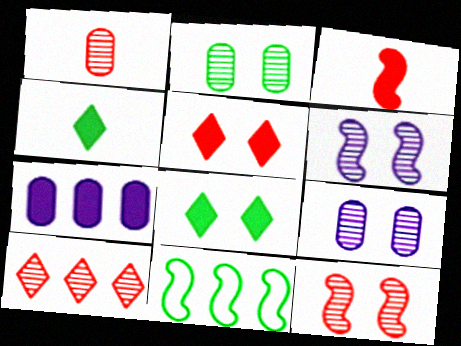[[1, 10, 12], 
[2, 4, 11], 
[3, 6, 11], 
[3, 7, 8], 
[7, 10, 11]]